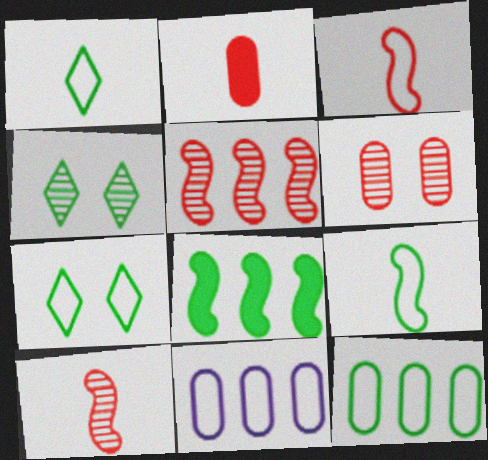[[3, 7, 11], 
[7, 9, 12]]